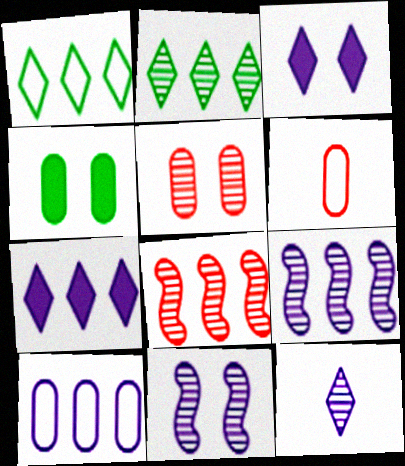[[7, 9, 10]]